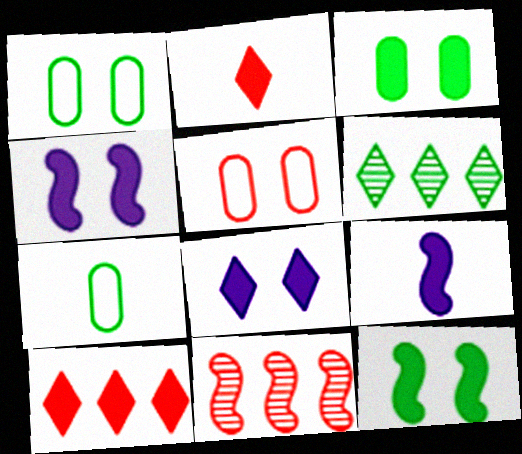[[2, 5, 11], 
[3, 9, 10], 
[5, 6, 9], 
[6, 7, 12], 
[7, 8, 11]]